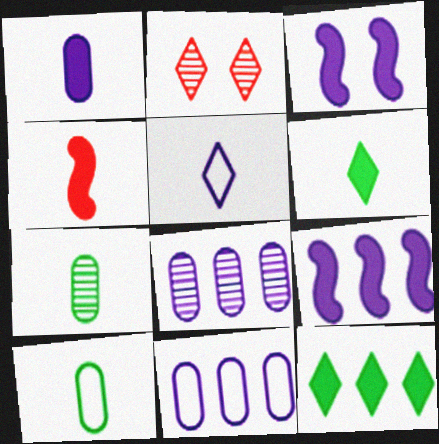[[1, 4, 6], 
[2, 5, 12], 
[2, 9, 10], 
[3, 5, 8], 
[4, 5, 7]]